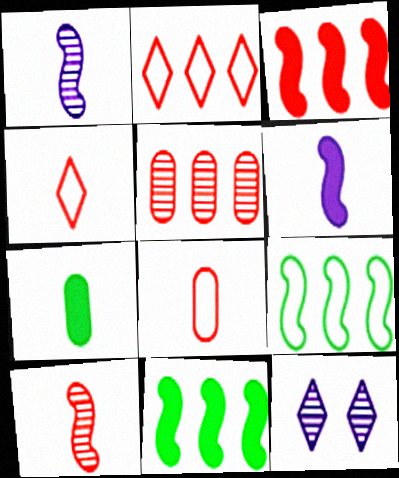[[1, 4, 7], 
[2, 3, 5], 
[8, 11, 12]]